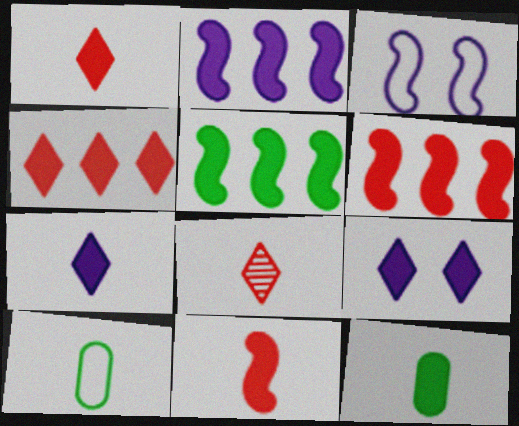[[2, 5, 6], 
[6, 9, 12], 
[7, 11, 12]]